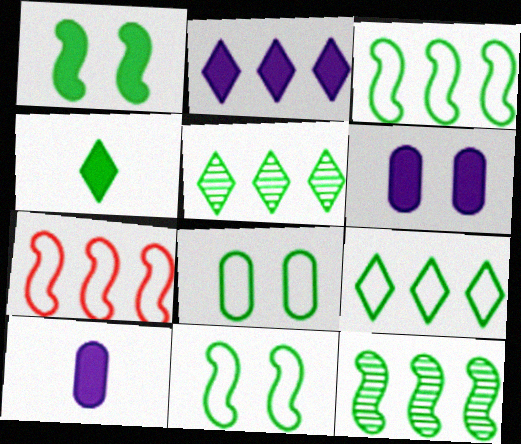[[4, 8, 12]]